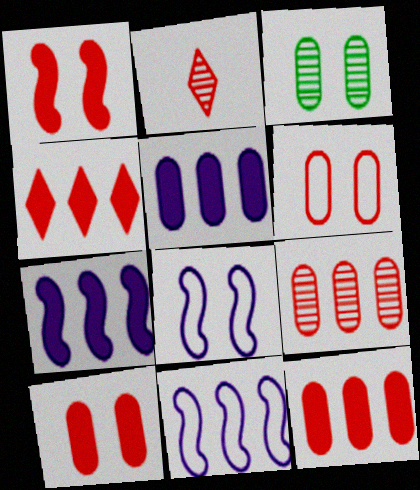[]